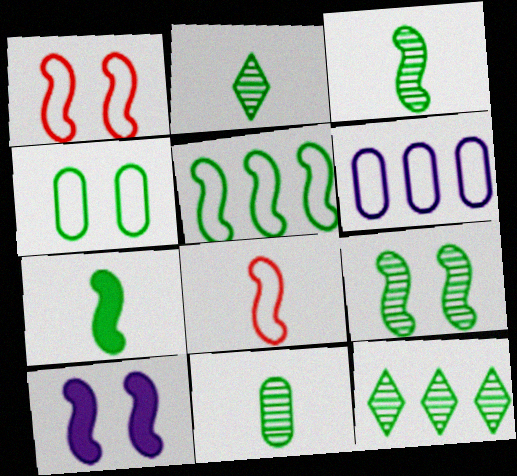[[1, 9, 10], 
[2, 3, 11], 
[4, 7, 12], 
[5, 7, 9], 
[9, 11, 12]]